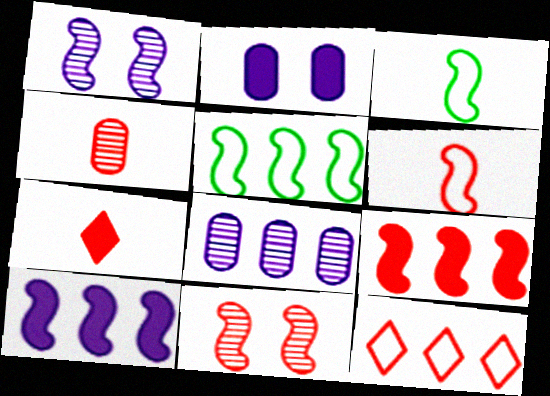[[1, 3, 9], 
[3, 10, 11], 
[4, 6, 7], 
[6, 9, 11]]